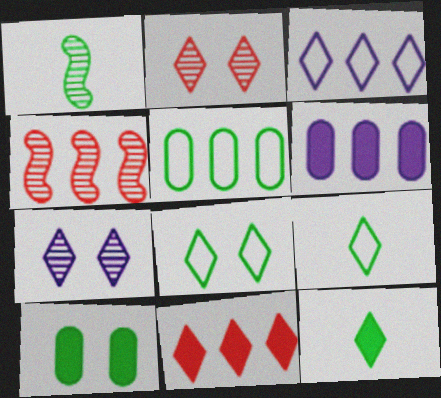[[2, 3, 12], 
[7, 9, 11]]